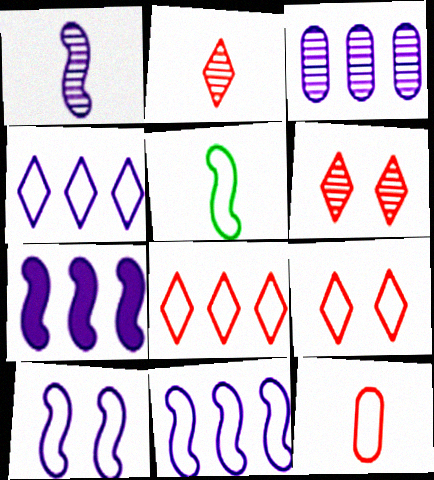[[1, 7, 10], 
[3, 4, 7]]